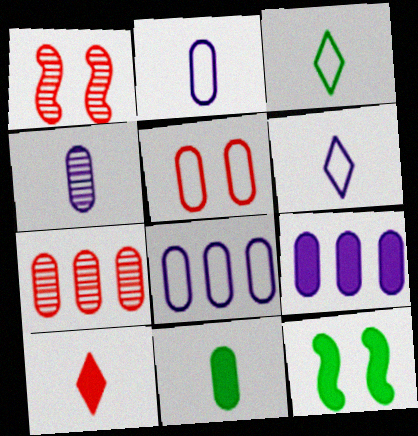[[1, 3, 9], 
[6, 7, 12], 
[9, 10, 12]]